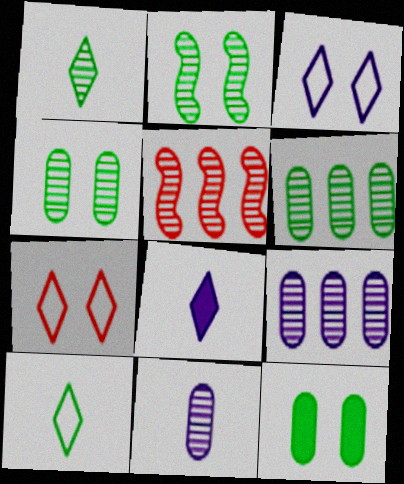[[1, 2, 6]]